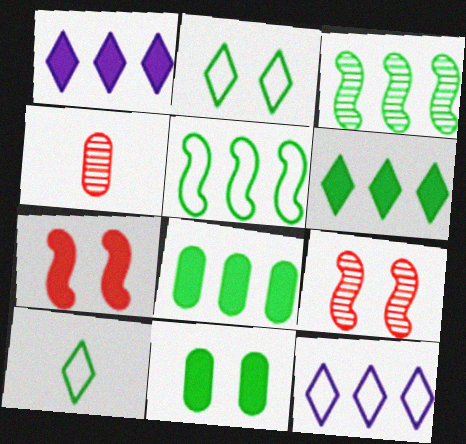[[3, 10, 11]]